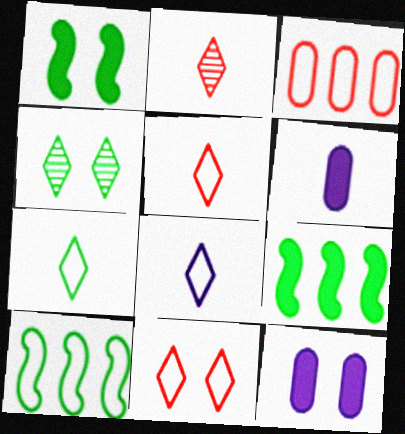[[2, 10, 12], 
[5, 7, 8]]